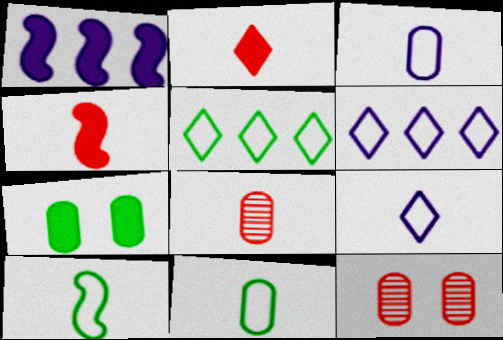[[1, 2, 7]]